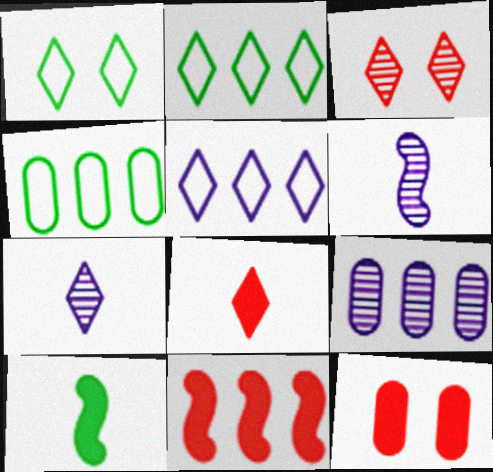[[2, 6, 12], 
[2, 9, 11], 
[8, 11, 12]]